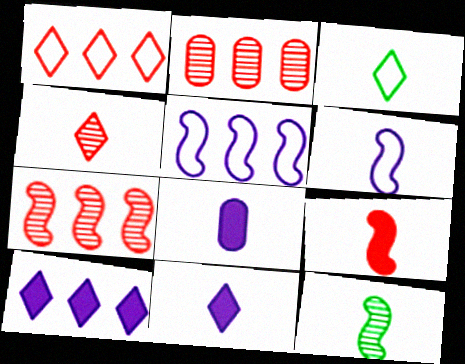[[3, 4, 11], 
[6, 9, 12]]